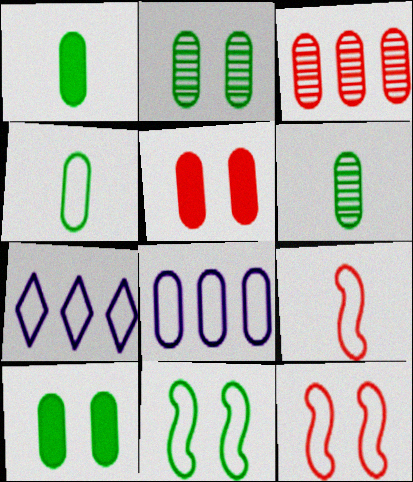[[1, 4, 6], 
[4, 7, 12], 
[5, 6, 8]]